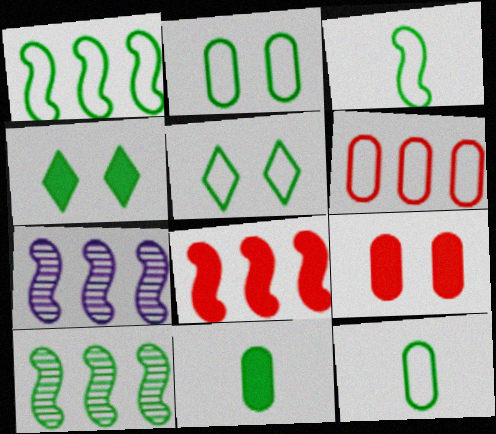[[1, 5, 12], 
[1, 7, 8], 
[4, 10, 12], 
[5, 10, 11]]